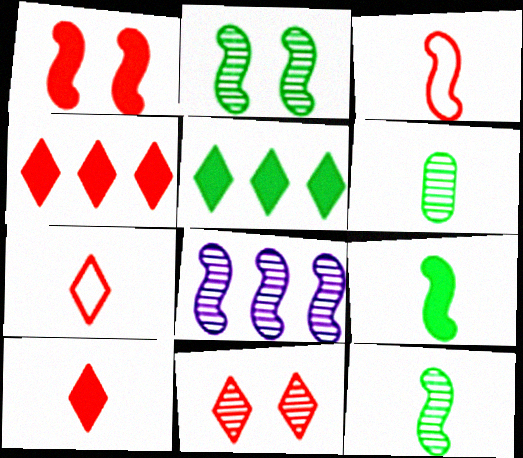[[4, 7, 11], 
[6, 8, 11]]